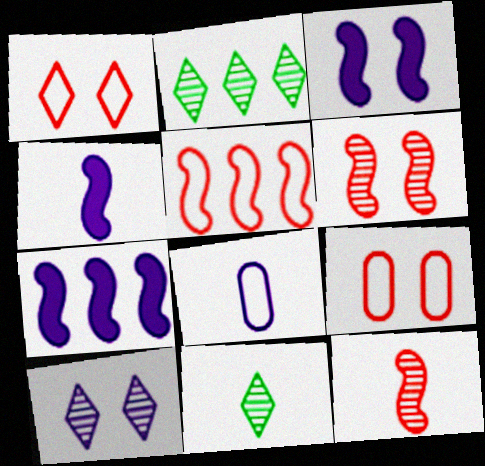[[2, 4, 9], 
[3, 4, 7], 
[7, 8, 10], 
[7, 9, 11]]